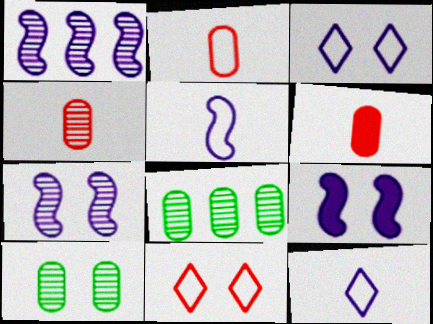[[1, 5, 9], 
[2, 4, 6], 
[9, 10, 11]]